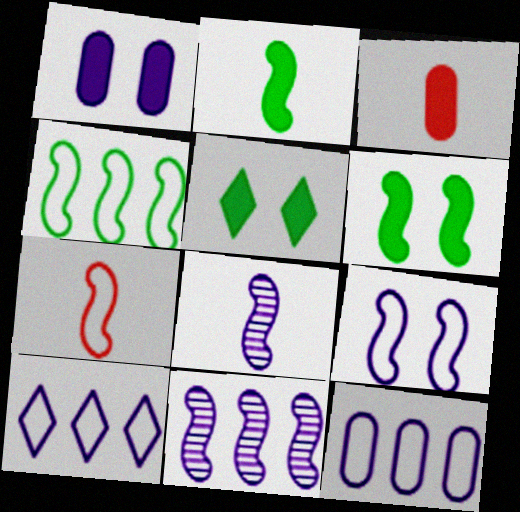[[1, 8, 10], 
[2, 7, 8], 
[4, 7, 9], 
[6, 7, 11]]